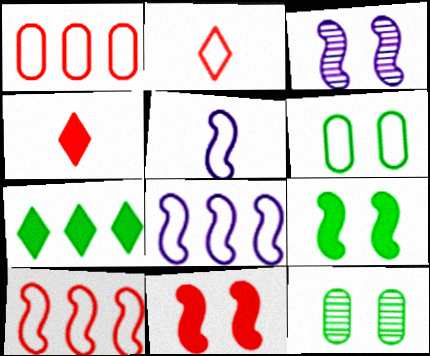[[2, 6, 8], 
[4, 8, 12]]